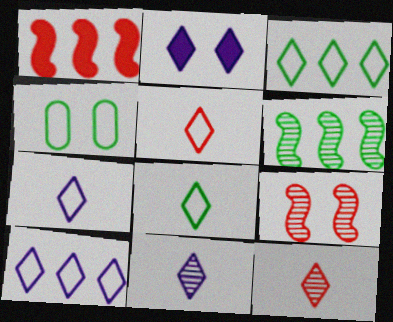[[1, 4, 11], 
[2, 3, 12], 
[2, 4, 9], 
[2, 10, 11], 
[5, 7, 8]]